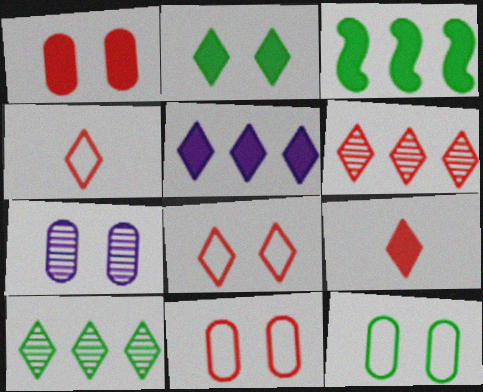[[1, 7, 12], 
[2, 5, 9], 
[3, 4, 7], 
[6, 8, 9]]